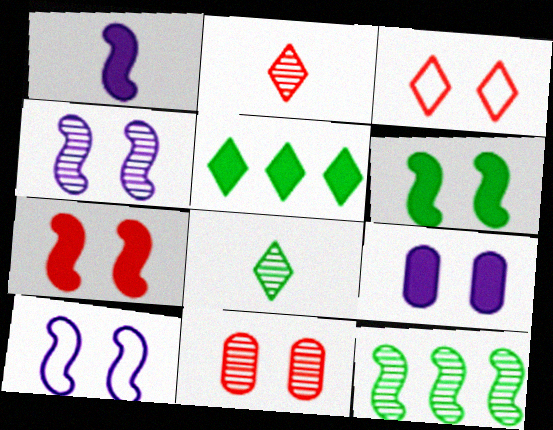[[3, 7, 11]]